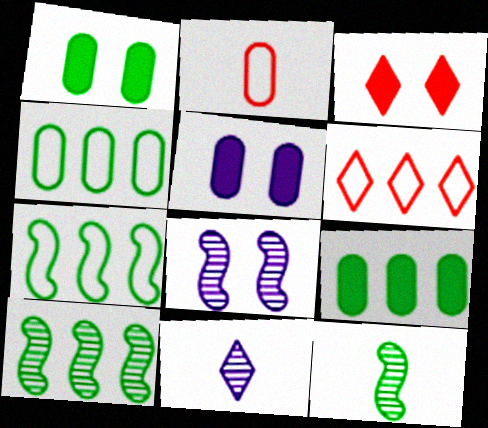[[5, 6, 12]]